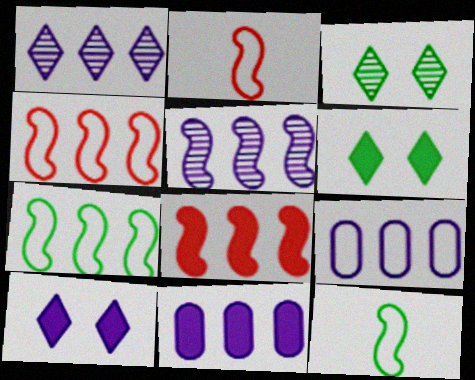[[2, 3, 11], 
[5, 7, 8]]